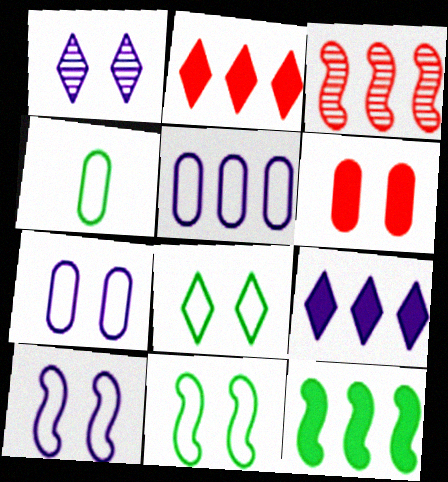[[1, 6, 11]]